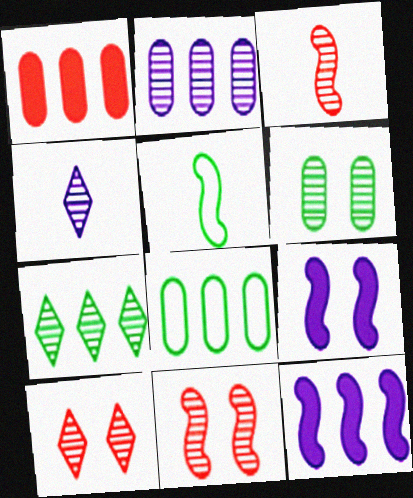[[1, 2, 8], 
[4, 7, 10], 
[5, 11, 12]]